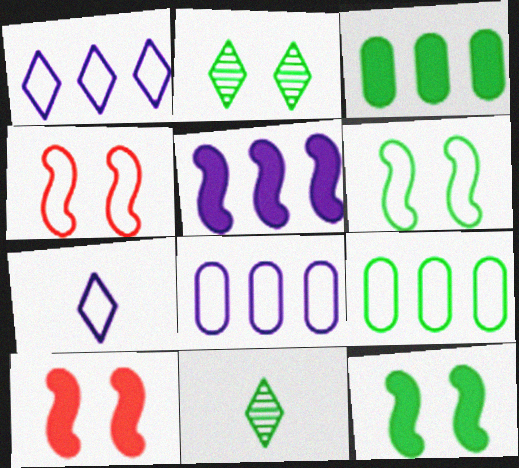[[3, 6, 11], 
[4, 7, 9], 
[8, 10, 11], 
[9, 11, 12]]